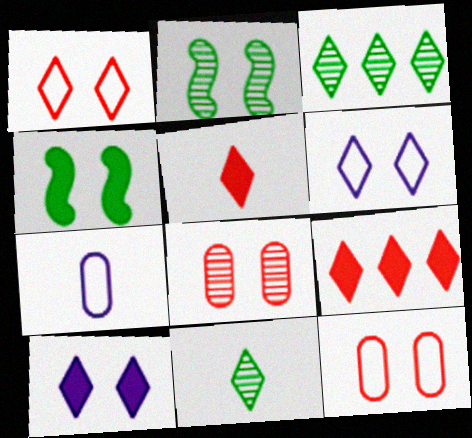[[2, 7, 9], 
[2, 10, 12], 
[3, 5, 6], 
[4, 6, 8], 
[6, 9, 11]]